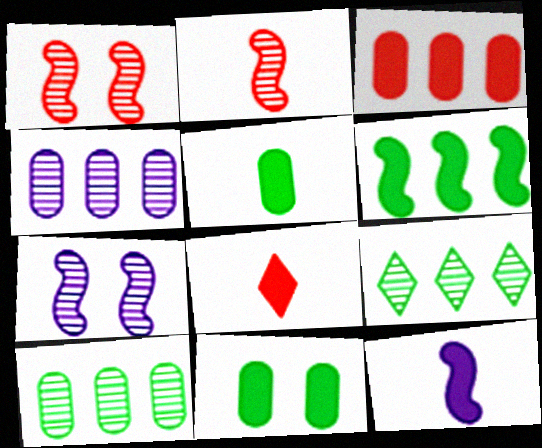[[5, 8, 12]]